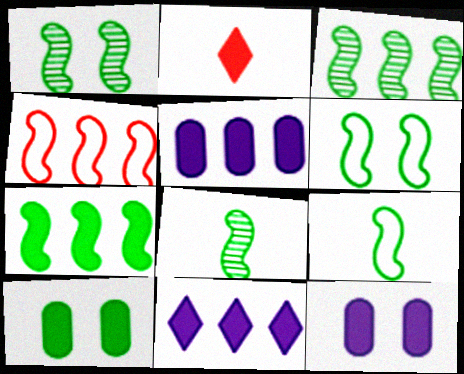[[1, 3, 8], 
[1, 7, 9], 
[2, 7, 12], 
[6, 7, 8]]